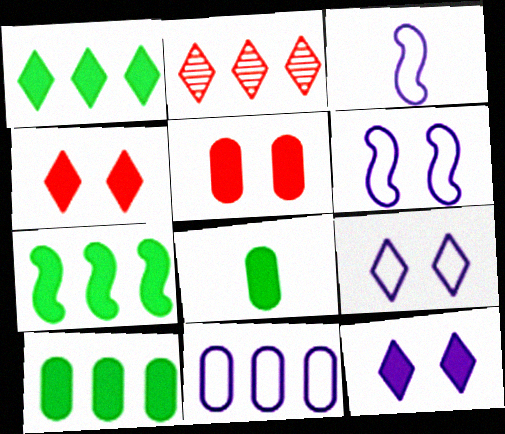[[1, 7, 10], 
[2, 6, 8], 
[2, 7, 11], 
[3, 9, 11]]